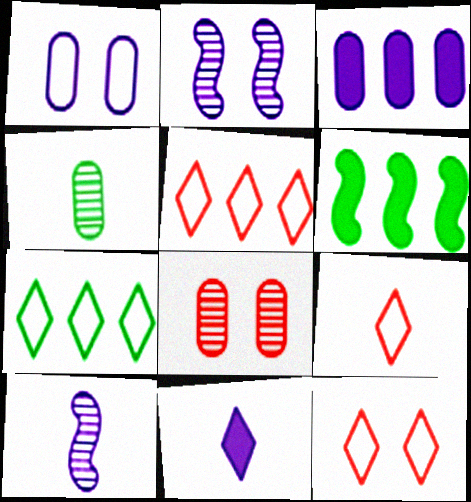[[5, 9, 12]]